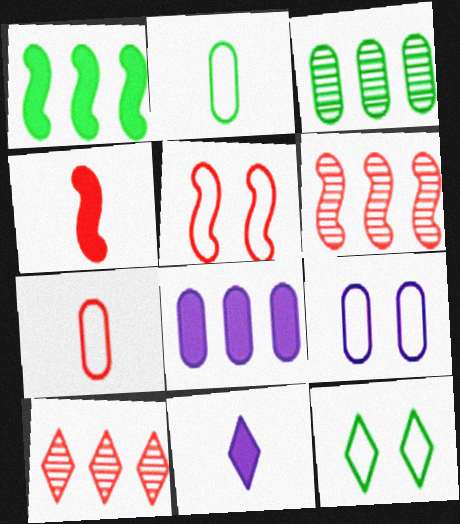[[3, 5, 11], 
[4, 5, 6], 
[5, 9, 12], 
[10, 11, 12]]